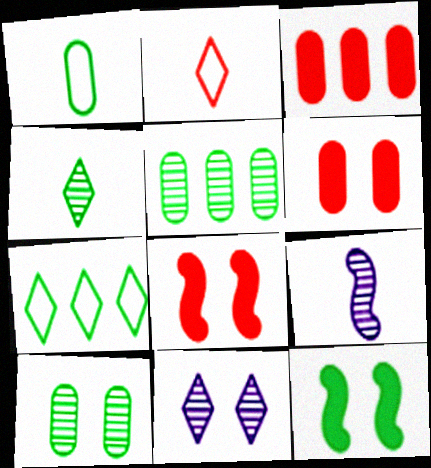[[6, 7, 9]]